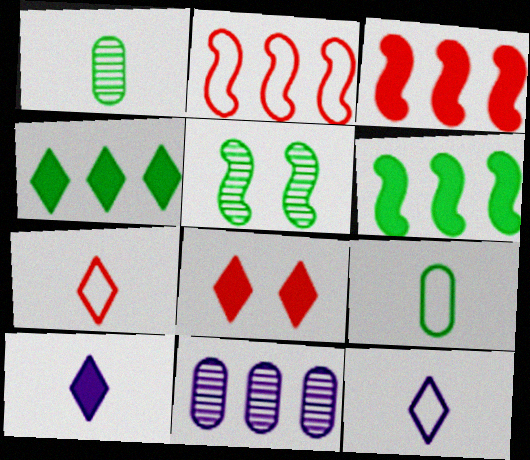[[2, 4, 11], 
[4, 5, 9], 
[4, 8, 10]]